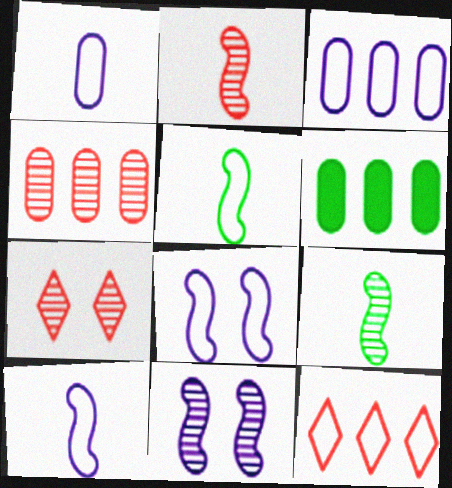[[2, 4, 7], 
[3, 4, 6], 
[6, 7, 10]]